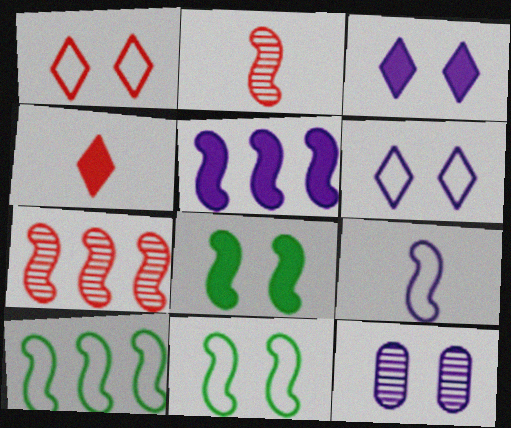[[1, 8, 12], 
[2, 5, 11], 
[4, 10, 12], 
[5, 7, 10], 
[7, 8, 9]]